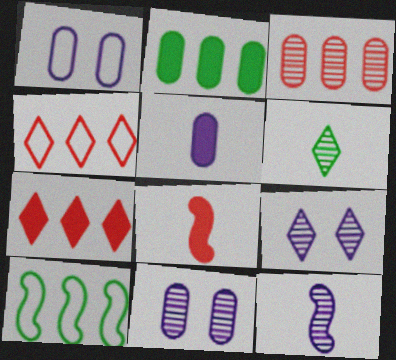[]